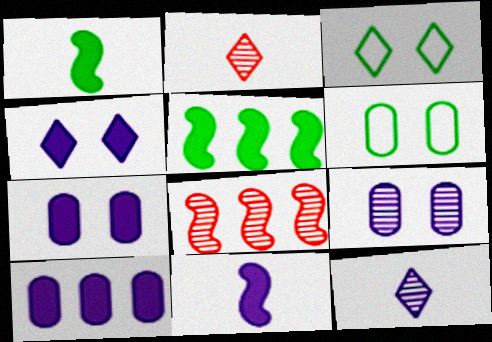[[4, 10, 11]]